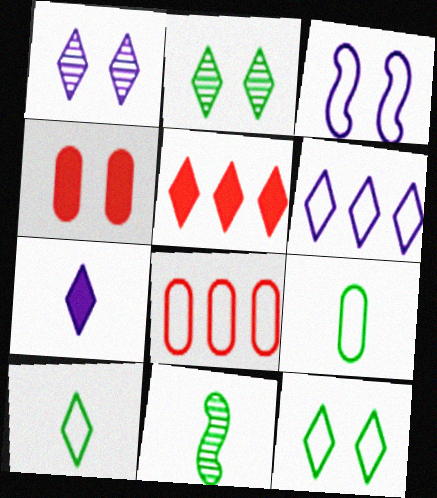[[1, 5, 10], 
[1, 6, 7], 
[2, 3, 4], 
[3, 8, 10], 
[4, 6, 11]]